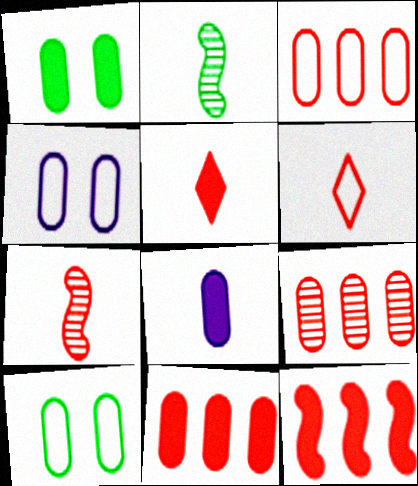[[1, 8, 11], 
[2, 6, 8], 
[3, 9, 11], 
[8, 9, 10]]